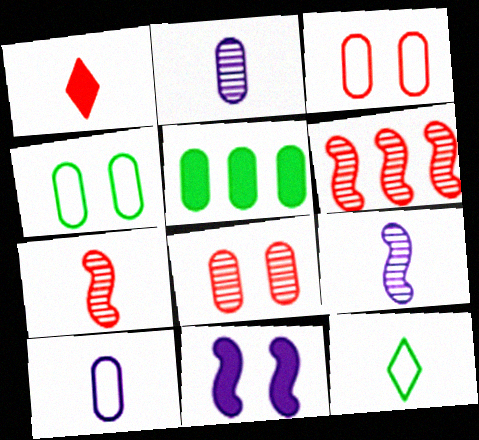[[1, 3, 6], 
[1, 5, 11], 
[2, 3, 5], 
[5, 8, 10]]